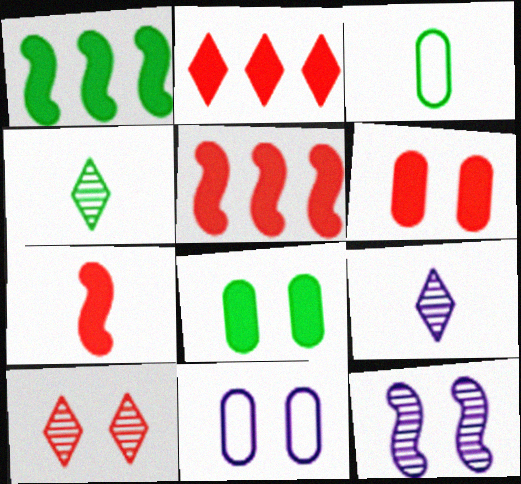[[2, 3, 12], 
[2, 6, 7], 
[3, 7, 9], 
[4, 5, 11]]